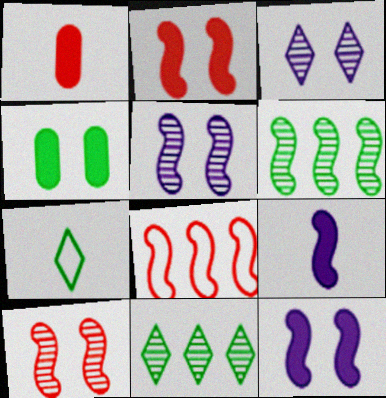[[4, 6, 7]]